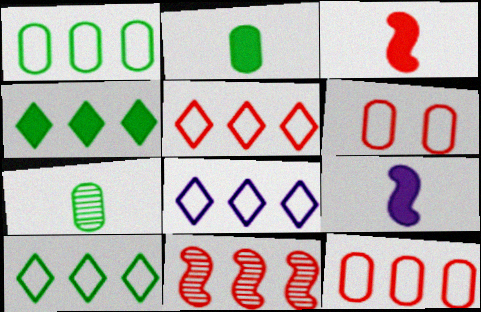[[5, 8, 10]]